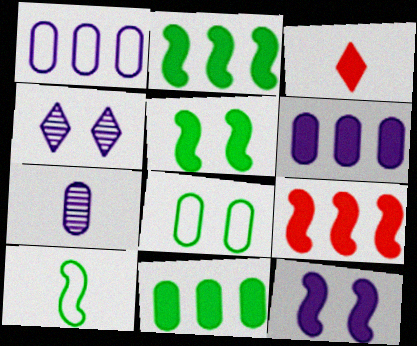[[3, 5, 6], 
[3, 7, 10], 
[3, 11, 12]]